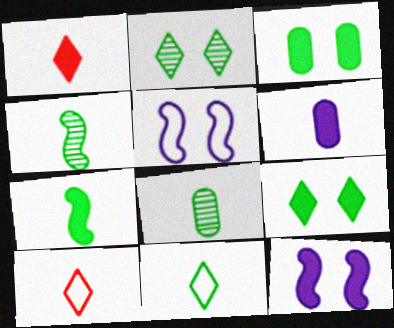[[1, 6, 7], 
[4, 6, 10], 
[7, 8, 11]]